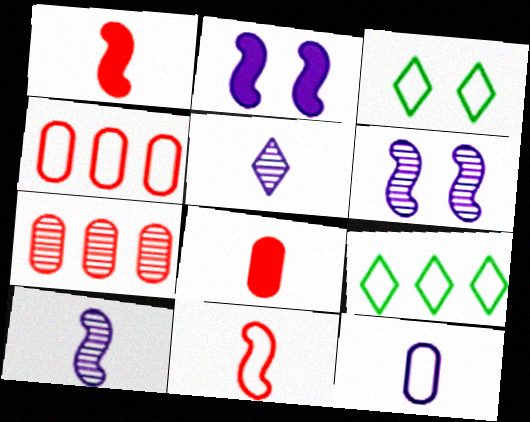[[6, 8, 9]]